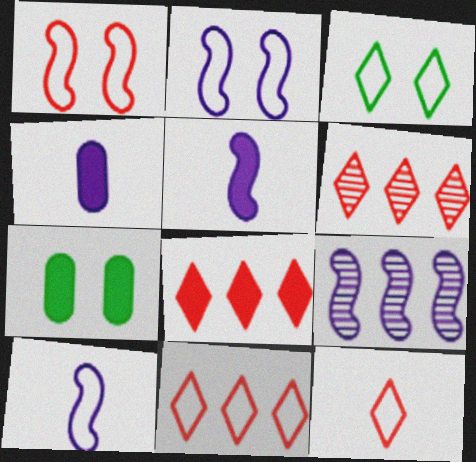[[2, 5, 9], 
[5, 7, 8], 
[6, 7, 10], 
[6, 8, 11], 
[7, 9, 12]]